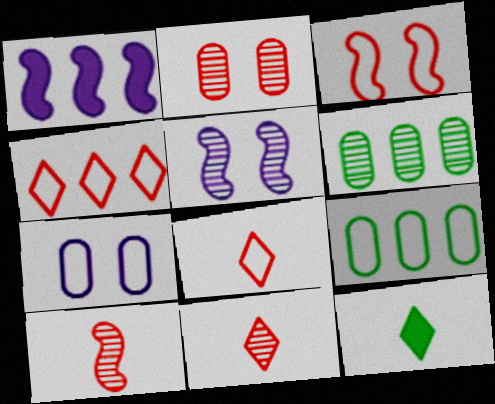[[1, 4, 6], 
[5, 6, 11]]